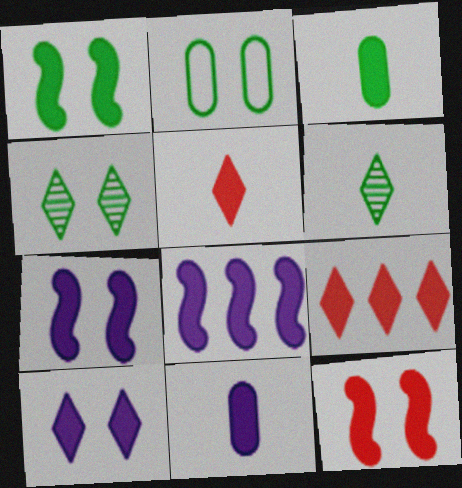[[1, 2, 4], 
[1, 7, 12], 
[1, 9, 11], 
[3, 7, 9], 
[8, 10, 11]]